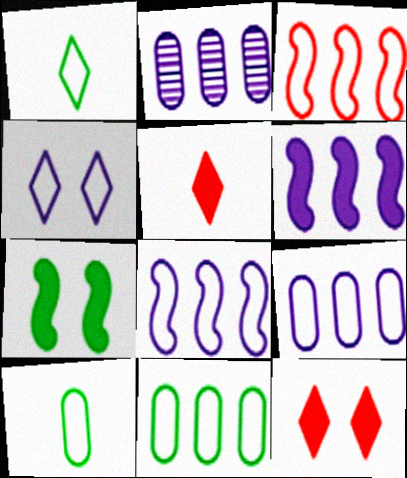[[3, 4, 10]]